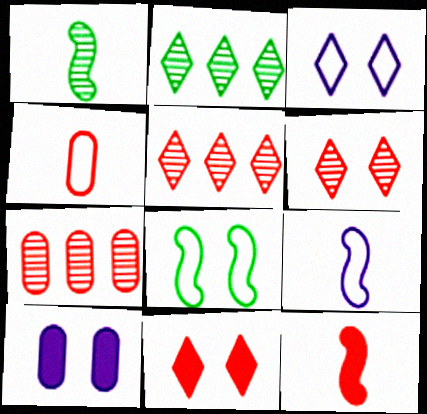[[1, 9, 12], 
[6, 8, 10]]